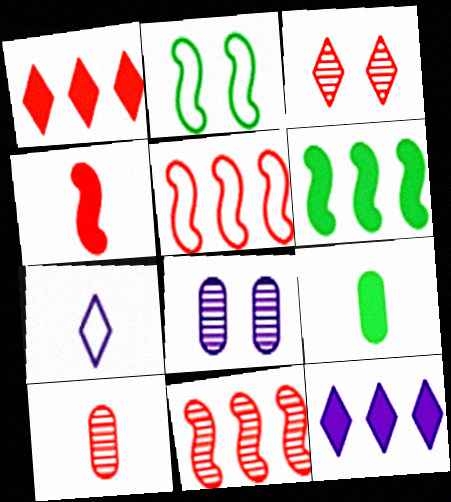[[2, 10, 12], 
[3, 10, 11]]